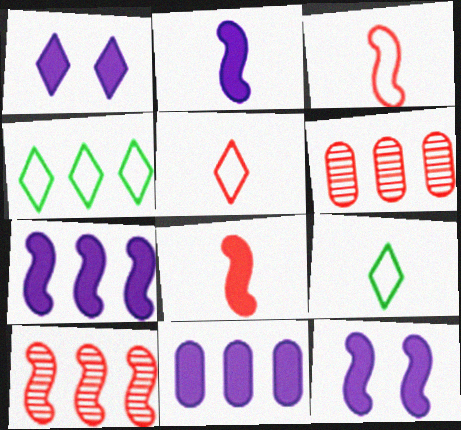[[1, 2, 11], 
[2, 7, 12], 
[4, 6, 7], 
[4, 10, 11], 
[6, 9, 12]]